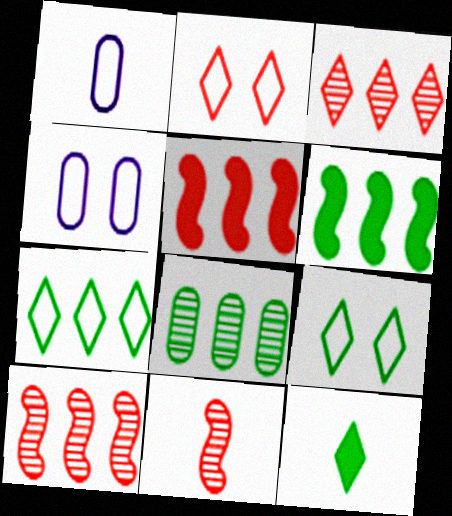[[1, 11, 12], 
[4, 10, 12], 
[6, 7, 8]]